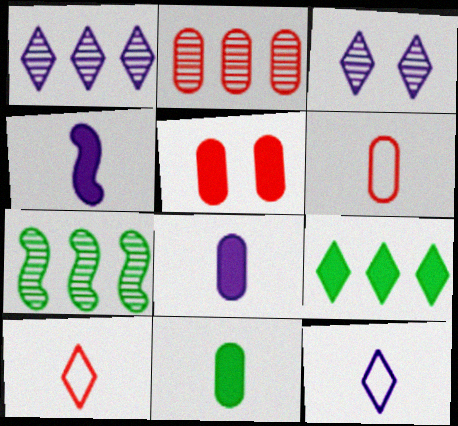[[1, 2, 7], 
[2, 5, 6], 
[3, 9, 10], 
[4, 5, 9], 
[5, 7, 12]]